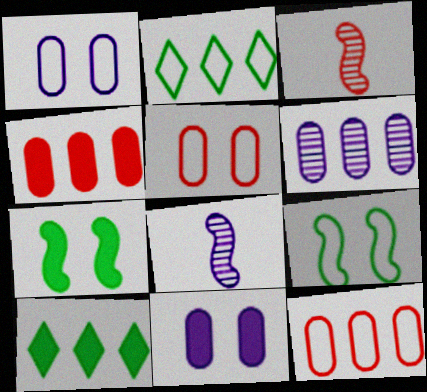[[1, 3, 10], 
[2, 3, 11], 
[5, 8, 10]]